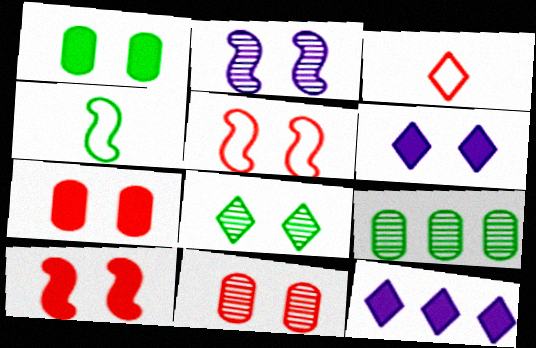[[1, 6, 10], 
[2, 8, 11], 
[3, 8, 12], 
[4, 11, 12]]